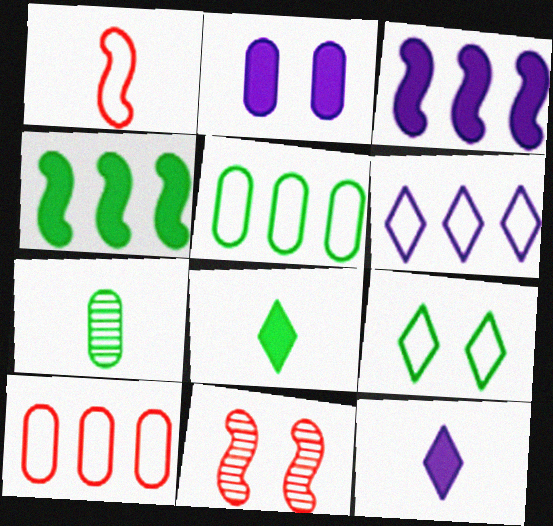[[1, 7, 12], 
[2, 3, 12], 
[2, 7, 10], 
[2, 9, 11], 
[4, 7, 9], 
[5, 11, 12]]